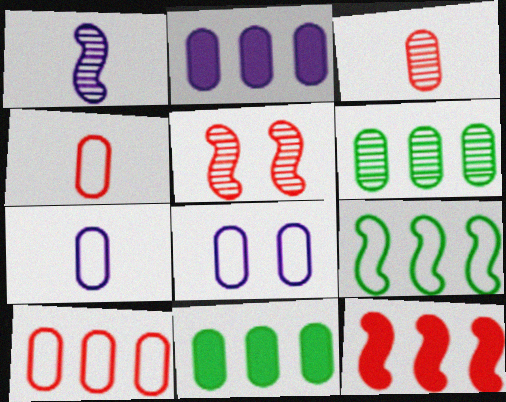[[2, 6, 10], 
[3, 8, 11]]